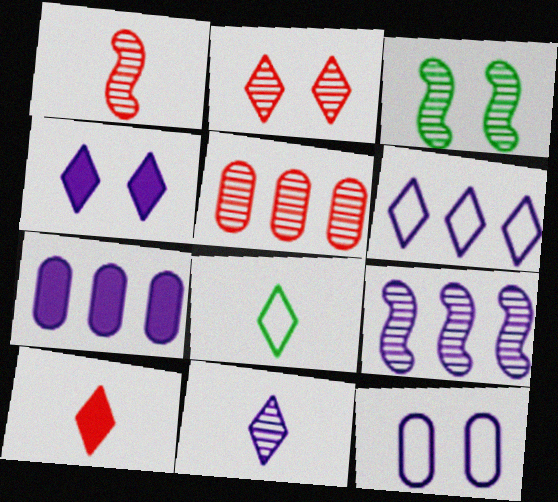[[1, 2, 5], 
[1, 3, 9], 
[3, 5, 11], 
[4, 6, 11], 
[6, 7, 9], 
[8, 10, 11]]